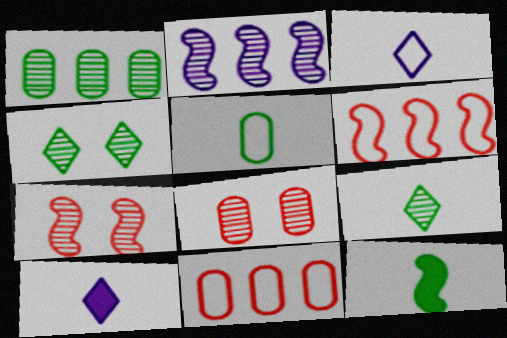[[2, 8, 9], 
[5, 9, 12]]